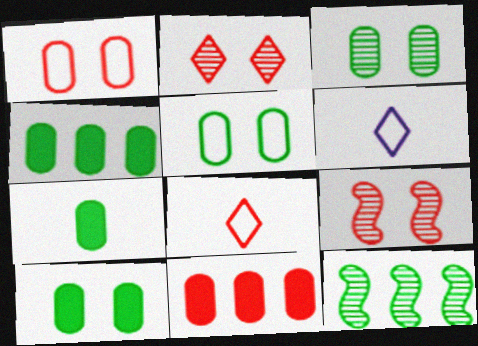[[3, 5, 10], 
[4, 6, 9], 
[4, 7, 10], 
[8, 9, 11]]